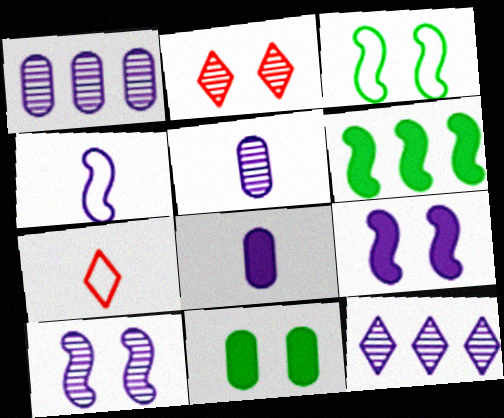[[5, 10, 12]]